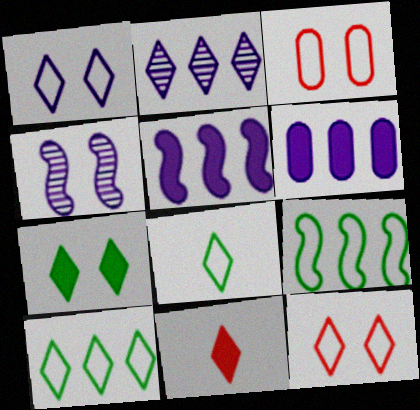[[3, 4, 7]]